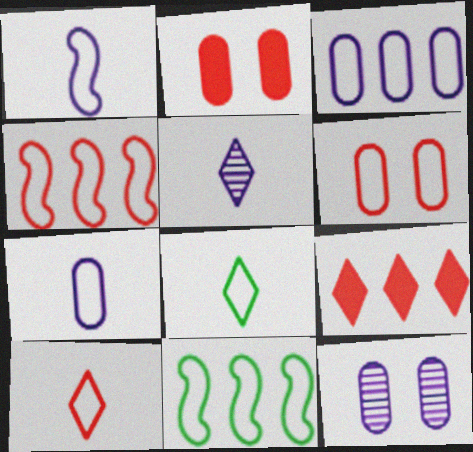[[2, 5, 11], 
[4, 6, 10]]